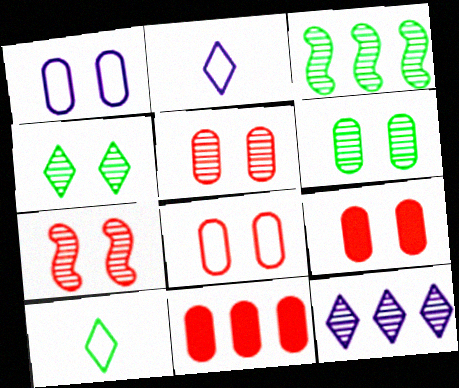[[1, 6, 9], 
[2, 3, 9], 
[5, 8, 9]]